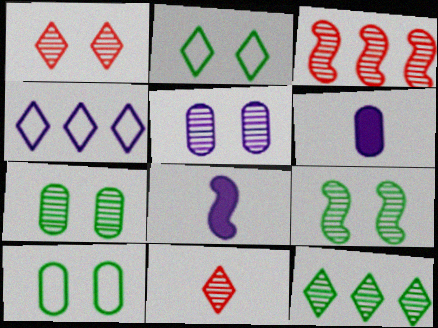[[1, 5, 9], 
[2, 3, 6], 
[4, 5, 8]]